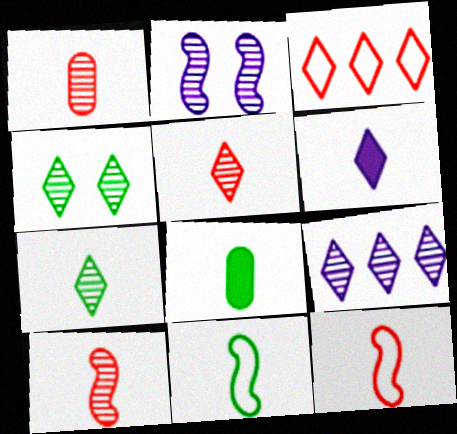[[1, 5, 10], 
[1, 6, 11], 
[2, 3, 8], 
[3, 4, 6], 
[4, 5, 9], 
[7, 8, 11]]